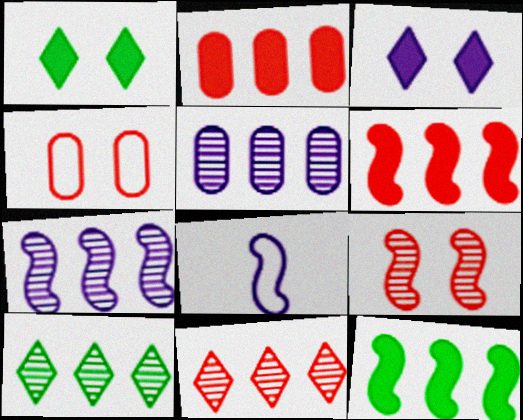[[3, 5, 8], 
[8, 9, 12]]